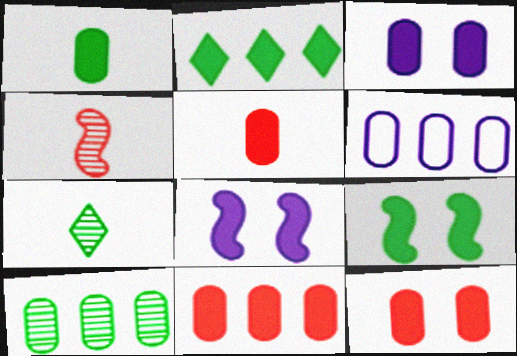[[1, 2, 9], 
[1, 3, 11], 
[2, 5, 8], 
[5, 11, 12], 
[6, 10, 11]]